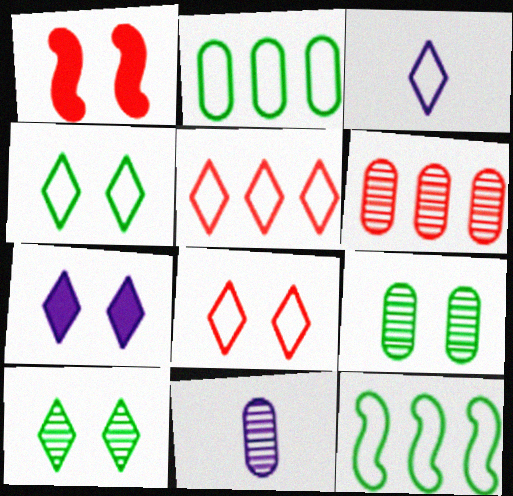[[3, 4, 5], 
[6, 9, 11], 
[7, 8, 10]]